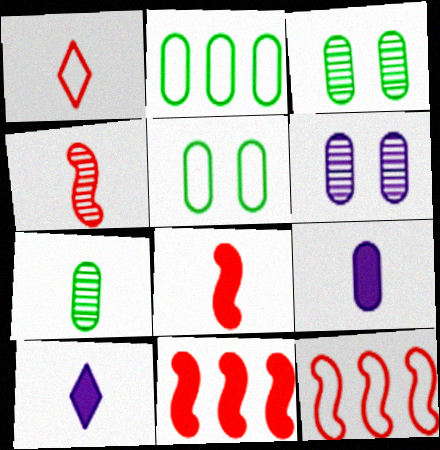[[3, 10, 12]]